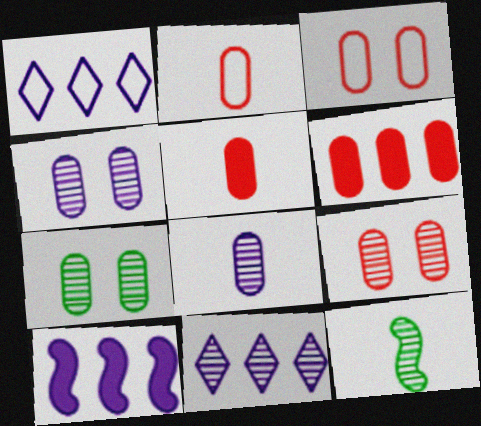[[2, 6, 9], 
[4, 7, 9], 
[9, 11, 12]]